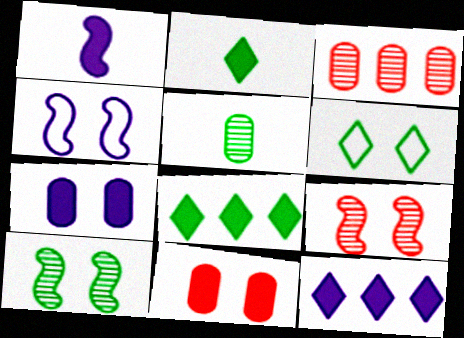[[1, 3, 6], 
[1, 7, 12], 
[1, 8, 11], 
[2, 3, 4], 
[6, 7, 9]]